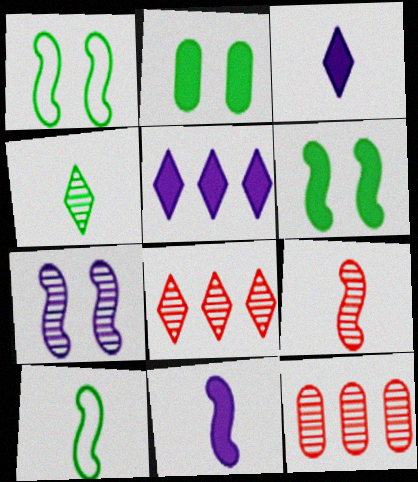[[1, 3, 12], 
[4, 7, 12], 
[9, 10, 11]]